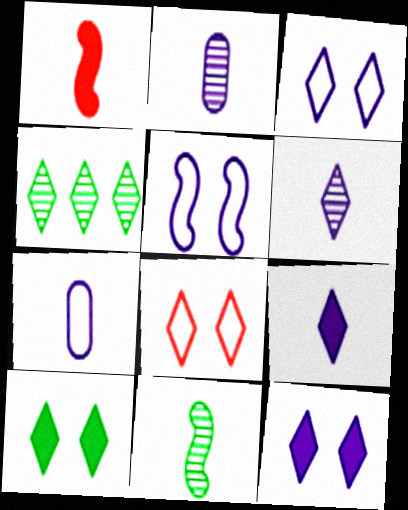[[4, 8, 9]]